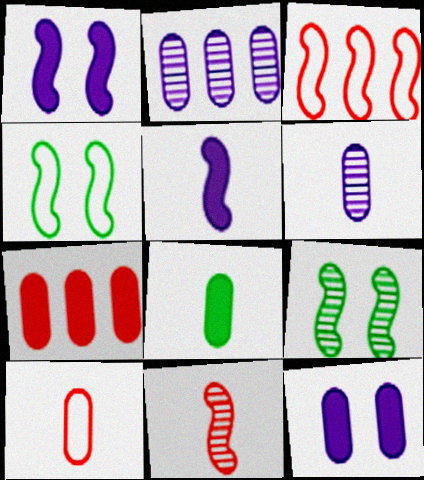[[3, 5, 9], 
[6, 8, 10], 
[7, 8, 12]]